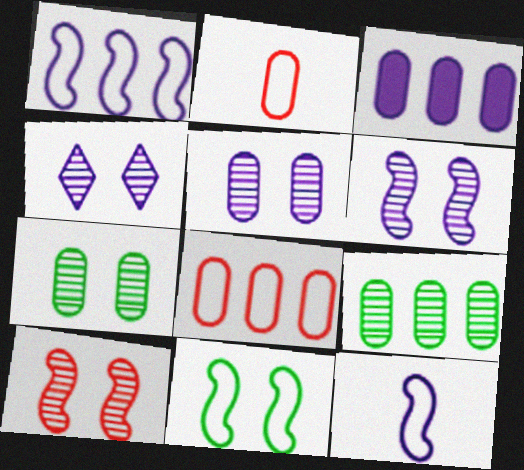[[2, 3, 7], 
[3, 4, 12], 
[3, 8, 9], 
[4, 5, 6], 
[4, 7, 10]]